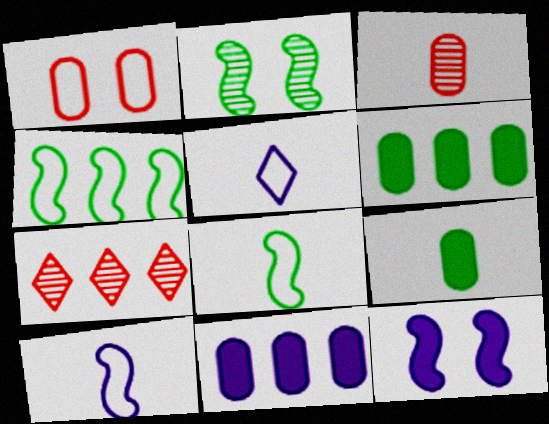[[1, 4, 5], 
[4, 7, 11]]